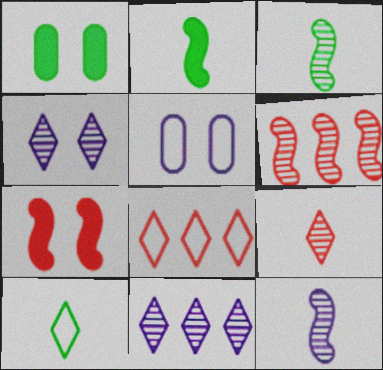[[1, 8, 12]]